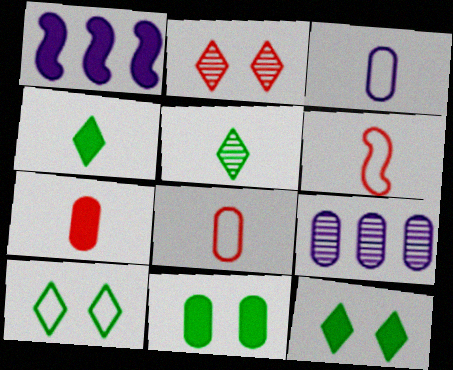[[1, 7, 12], 
[6, 9, 12], 
[8, 9, 11]]